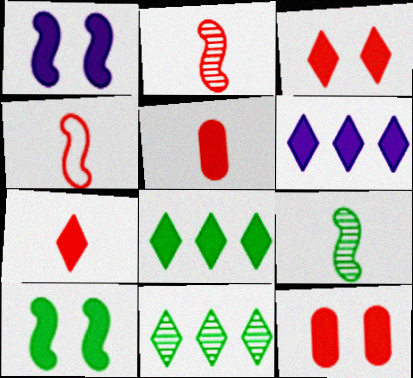[[1, 5, 8], 
[5, 6, 10]]